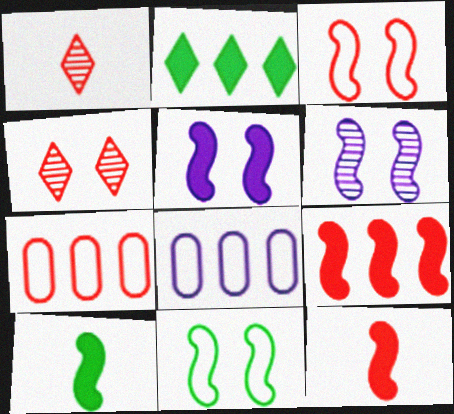[[4, 7, 12], 
[4, 8, 10], 
[5, 9, 10]]